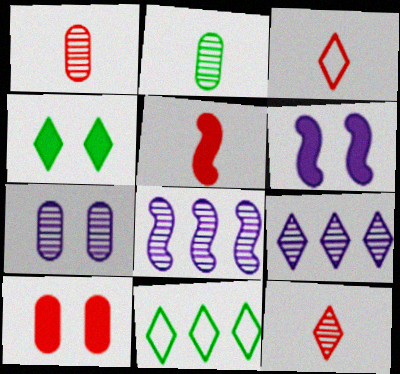[[1, 3, 5], 
[1, 6, 11], 
[3, 4, 9], 
[4, 6, 10], 
[5, 7, 11]]